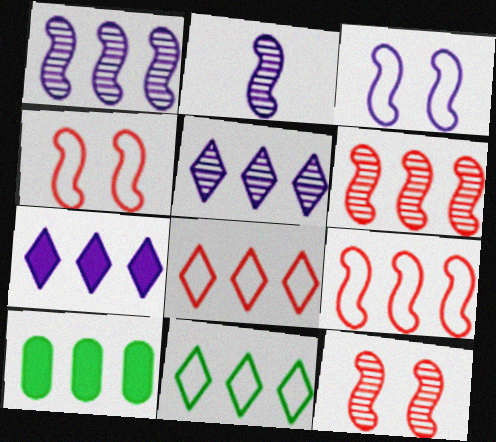[[1, 8, 10], 
[5, 9, 10]]